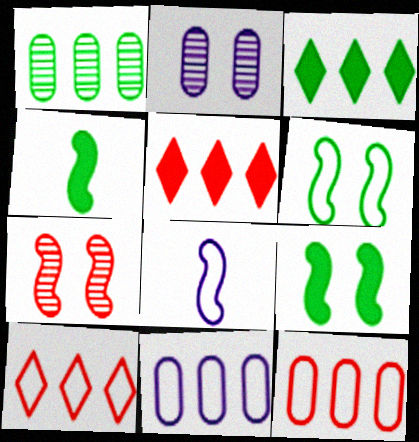[[2, 4, 10]]